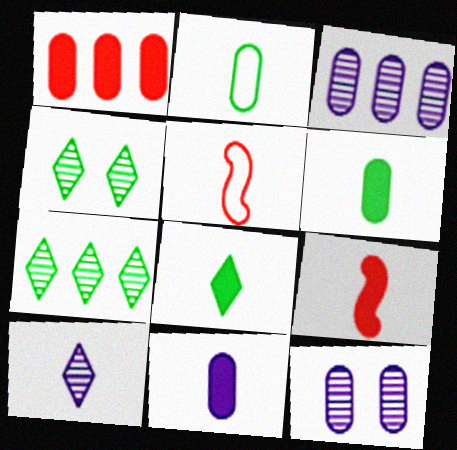[[1, 2, 12], 
[2, 9, 10], 
[5, 6, 10], 
[8, 9, 11]]